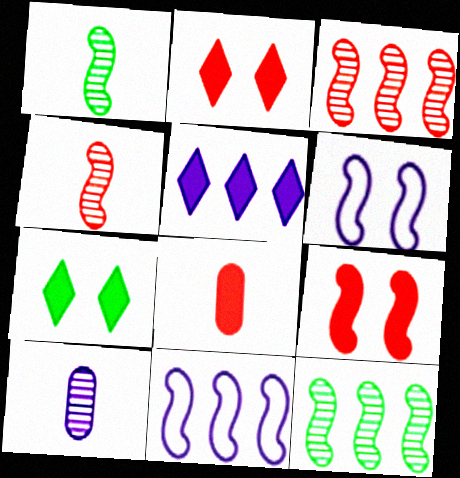[[1, 9, 11], 
[5, 6, 10]]